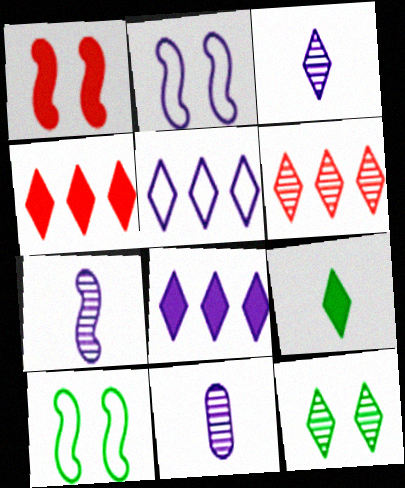[[2, 8, 11], 
[3, 6, 12], 
[3, 7, 11], 
[4, 10, 11]]